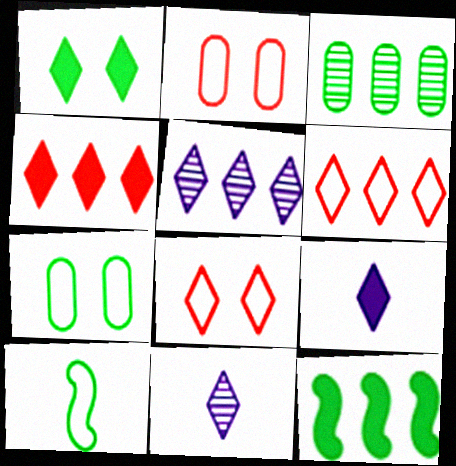[[1, 3, 10], 
[1, 4, 9], 
[1, 6, 11], 
[2, 11, 12]]